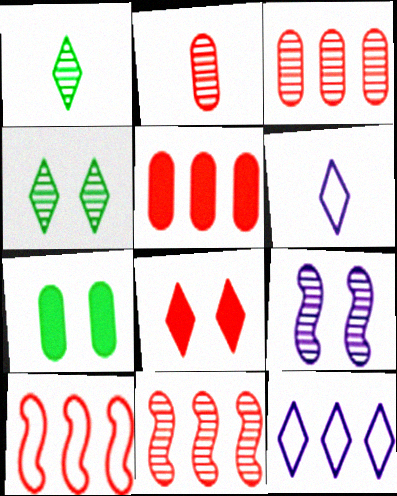[[1, 3, 9], 
[1, 8, 12], 
[2, 8, 10], 
[6, 7, 11]]